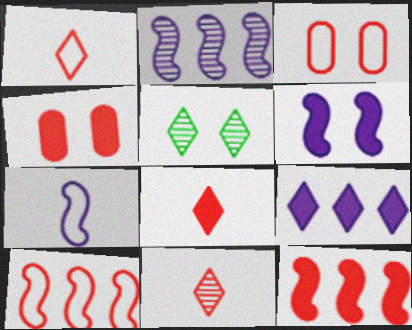[[1, 3, 10], 
[1, 5, 9], 
[1, 8, 11], 
[2, 6, 7], 
[3, 5, 6], 
[3, 11, 12], 
[4, 8, 12], 
[4, 10, 11]]